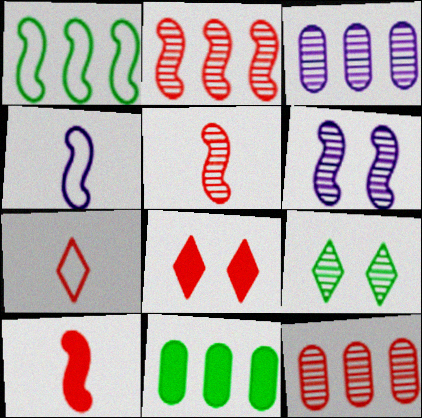[[1, 6, 10], 
[3, 5, 9], 
[6, 7, 11]]